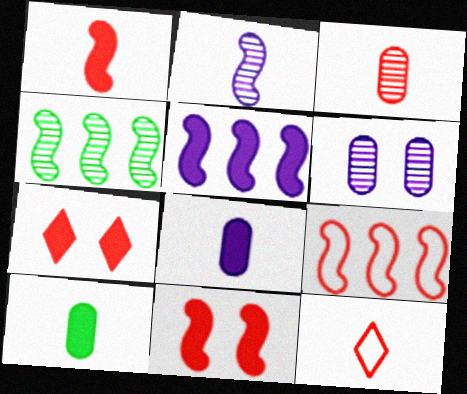[[1, 3, 12], 
[2, 10, 12], 
[3, 7, 9], 
[4, 5, 9], 
[5, 7, 10]]